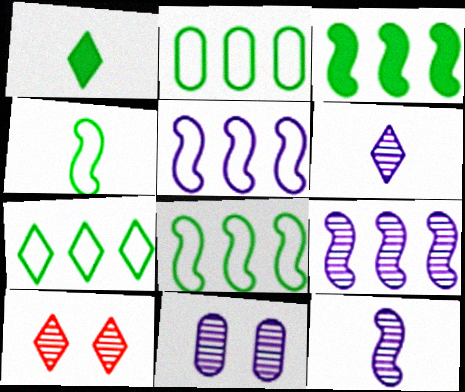[[2, 7, 8], 
[6, 9, 11]]